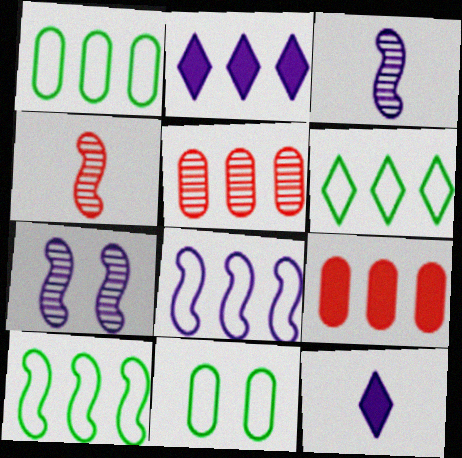[[1, 6, 10], 
[2, 4, 11], 
[2, 5, 10]]